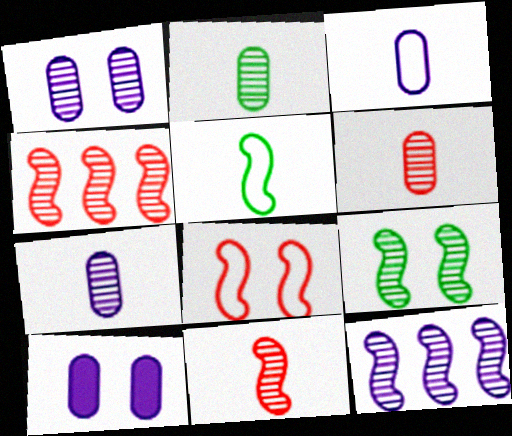[[2, 6, 7], 
[9, 11, 12]]